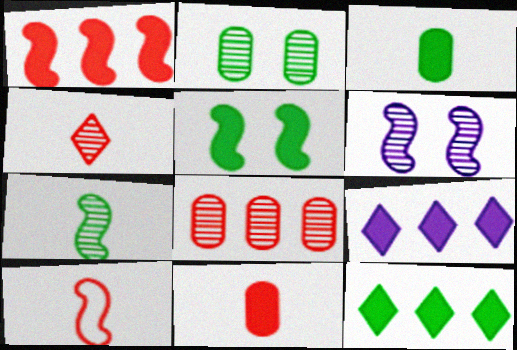[[2, 9, 10], 
[3, 5, 12], 
[4, 10, 11], 
[5, 9, 11]]